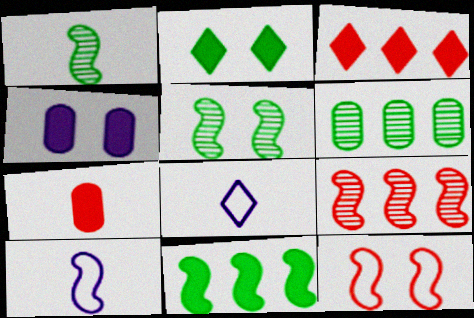[[1, 7, 8]]